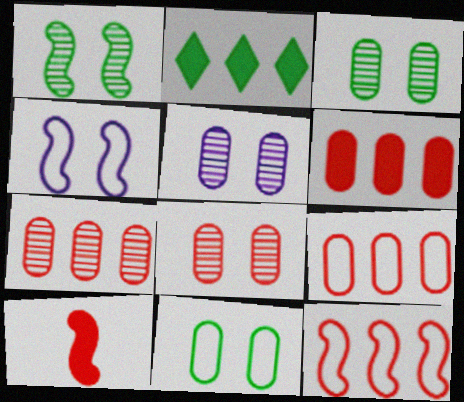[[3, 5, 8], 
[6, 7, 9]]